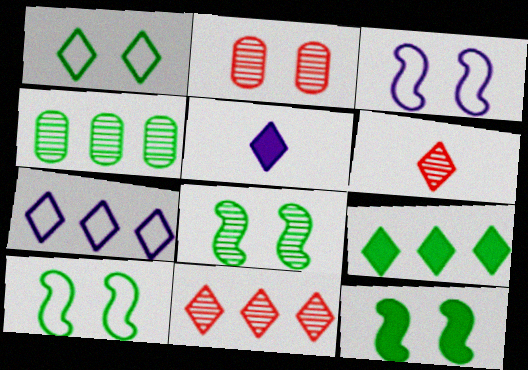[[1, 5, 11], 
[7, 9, 11], 
[8, 10, 12]]